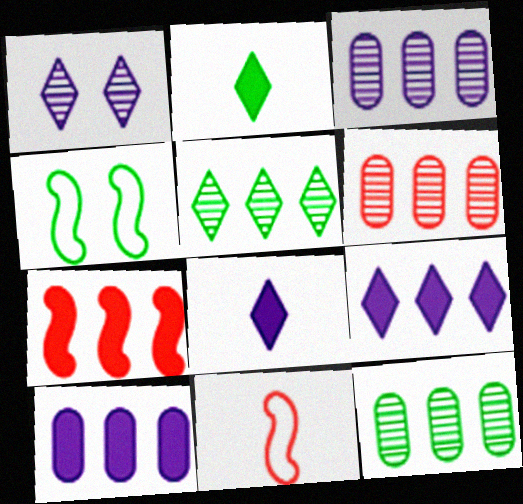[[2, 4, 12], 
[3, 6, 12], 
[4, 6, 8]]